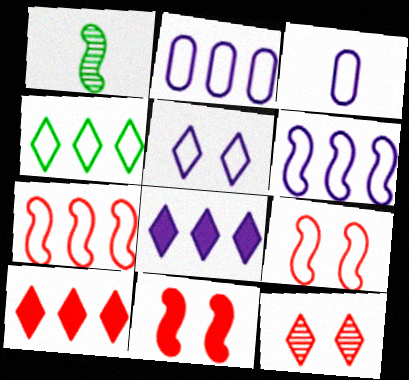[[1, 6, 11], 
[2, 4, 7], 
[3, 4, 9], 
[3, 5, 6]]